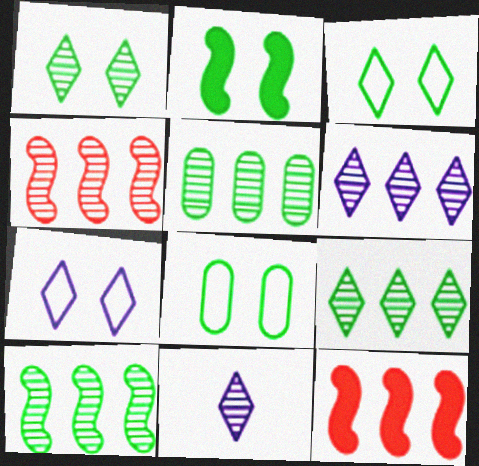[[1, 2, 8], 
[4, 5, 6], 
[5, 9, 10], 
[8, 11, 12]]